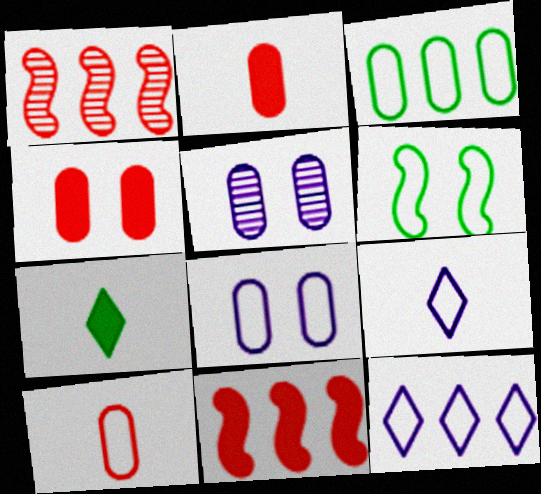[[1, 7, 8], 
[2, 3, 5], 
[3, 8, 10], 
[6, 10, 12]]